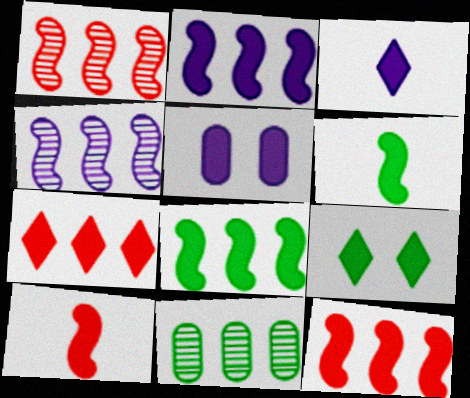[[2, 3, 5], 
[2, 8, 12], 
[3, 7, 9], 
[5, 6, 7]]